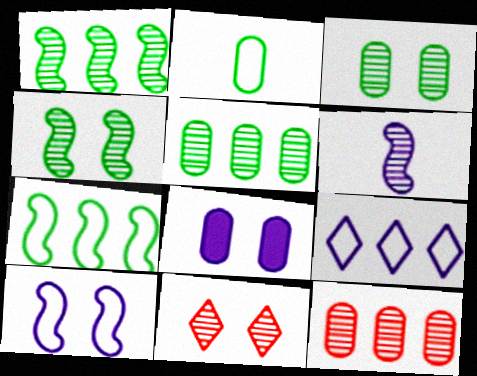[[2, 8, 12], 
[5, 6, 11], 
[6, 8, 9]]